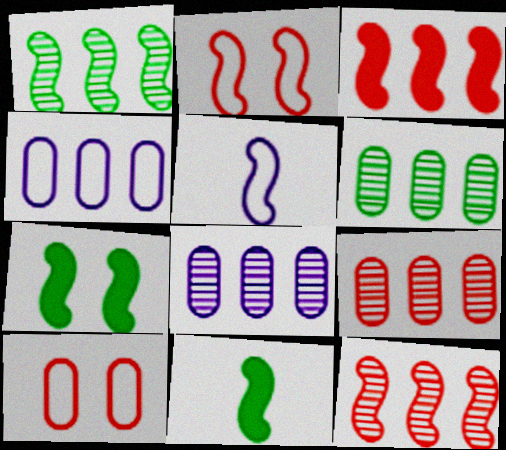[[5, 7, 12], 
[6, 8, 9]]